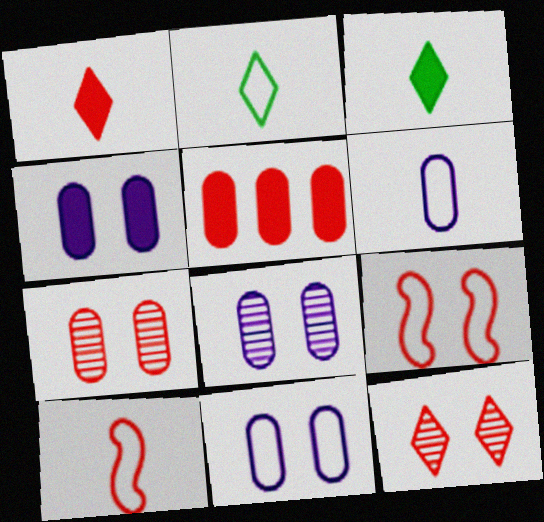[[2, 6, 10], 
[4, 8, 11], 
[5, 10, 12]]